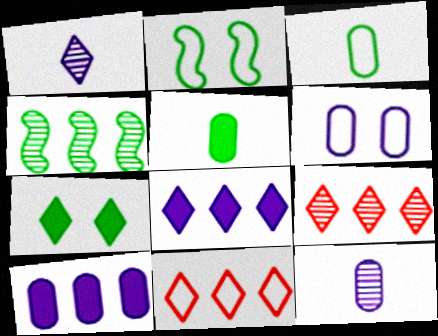[[1, 7, 11], 
[3, 4, 7], 
[4, 10, 11], 
[6, 10, 12]]